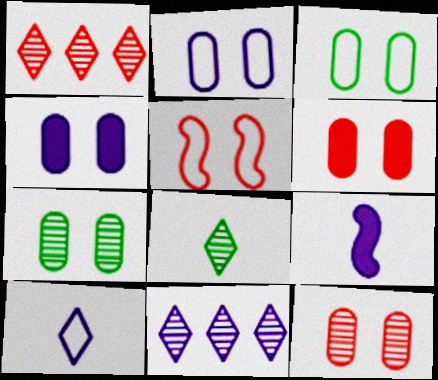[[1, 3, 9], 
[2, 6, 7], 
[2, 9, 11], 
[3, 4, 12]]